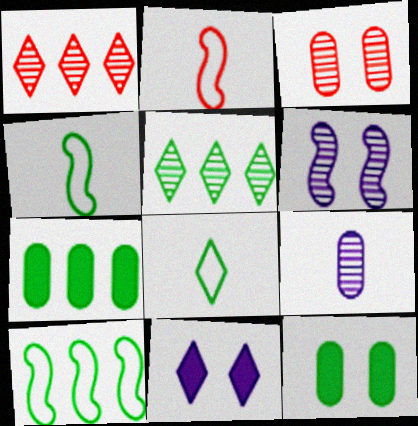[[1, 8, 11], 
[4, 5, 12], 
[5, 7, 10]]